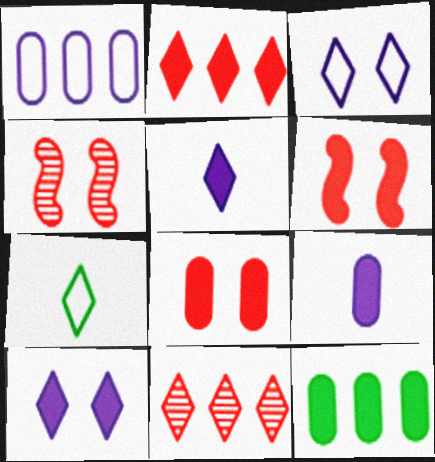[[5, 6, 12], 
[7, 10, 11], 
[8, 9, 12]]